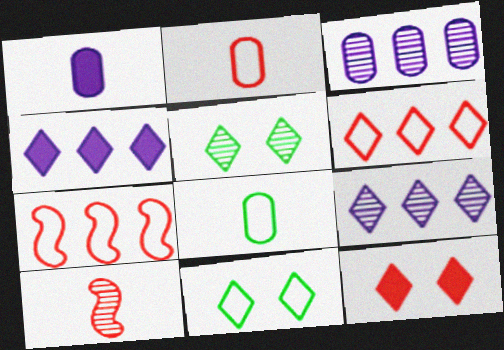[[1, 5, 7], 
[3, 5, 10]]